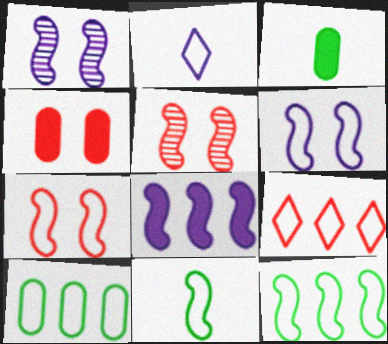[[1, 3, 9], 
[2, 7, 10], 
[5, 8, 11]]